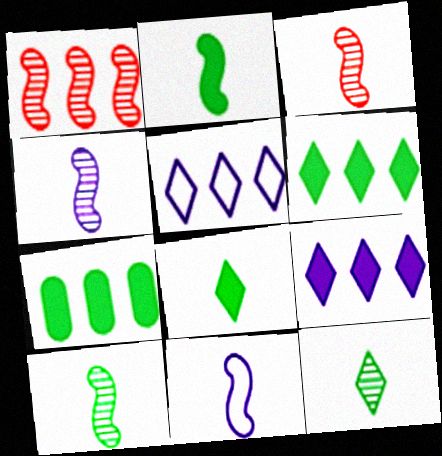[[1, 5, 7], 
[2, 3, 11], 
[3, 4, 10]]